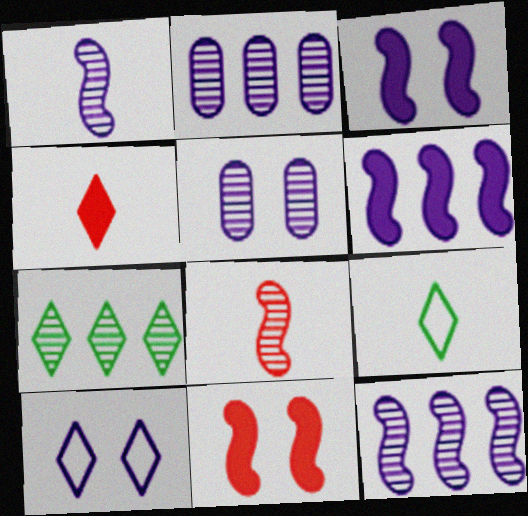[[2, 9, 11], 
[3, 5, 10], 
[4, 7, 10], 
[5, 7, 8]]